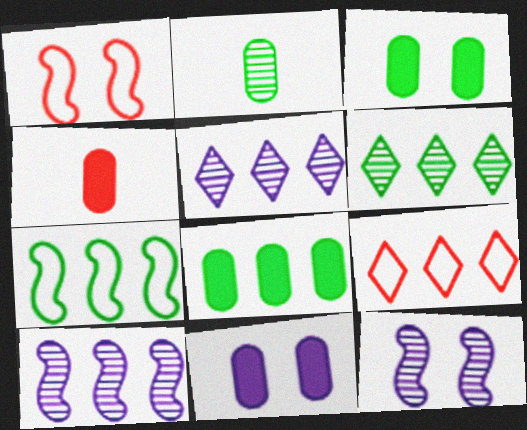[[4, 8, 11], 
[6, 7, 8], 
[8, 9, 10]]